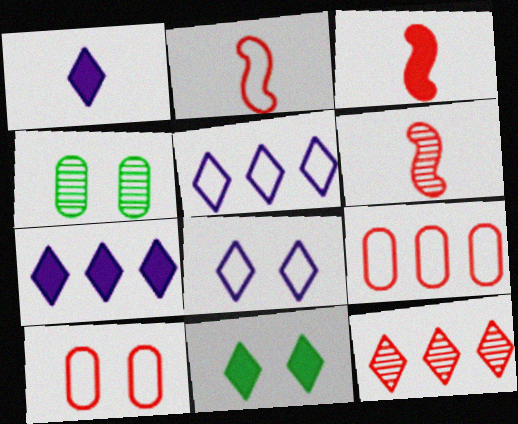[[2, 3, 6], 
[2, 4, 7], 
[3, 4, 5], 
[3, 10, 12]]